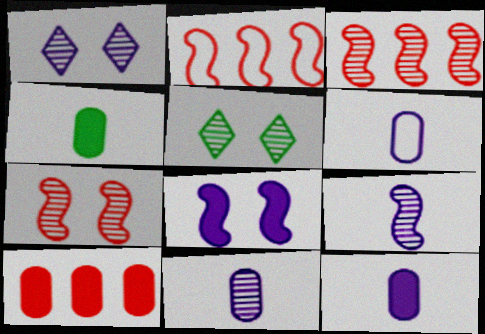[[1, 2, 4], 
[2, 5, 12], 
[3, 5, 11], 
[6, 11, 12]]